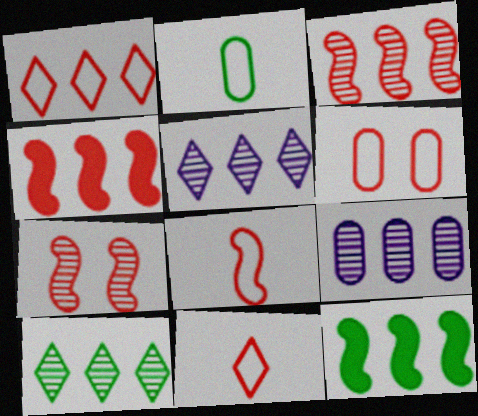[[1, 6, 8], 
[1, 9, 12], 
[3, 9, 10], 
[4, 7, 8]]